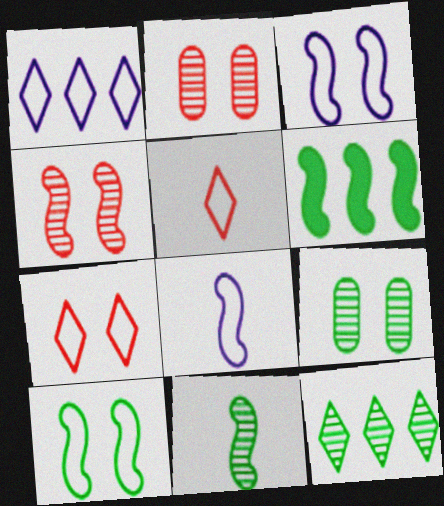[[4, 6, 8], 
[6, 10, 11], 
[9, 11, 12]]